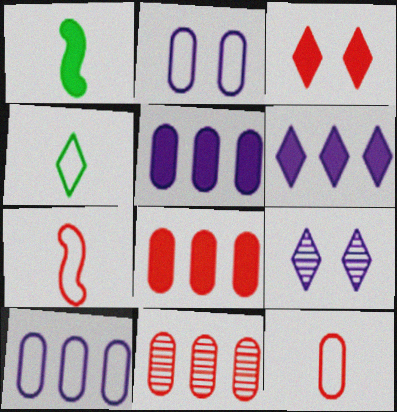[[1, 3, 5], 
[3, 7, 11]]